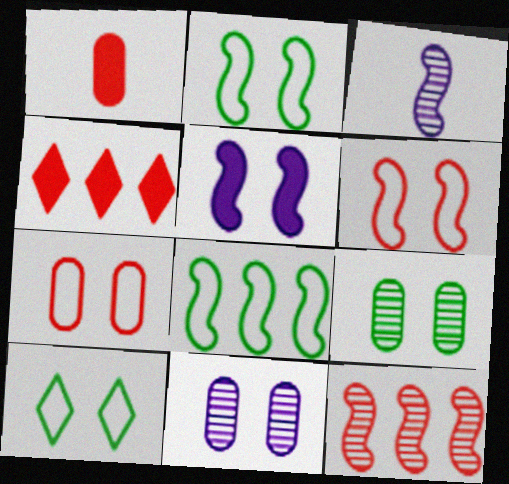[]